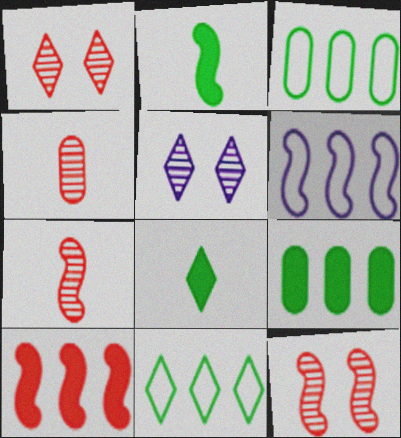[[2, 6, 12]]